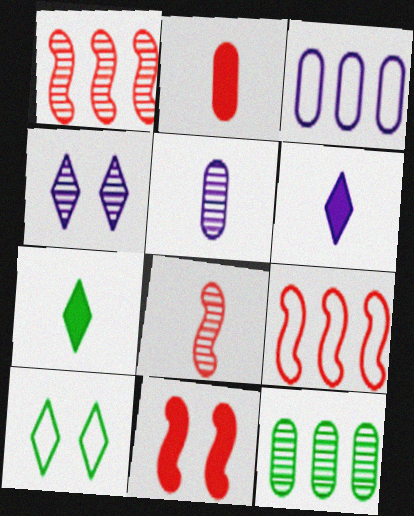[[4, 8, 12], 
[8, 9, 11]]